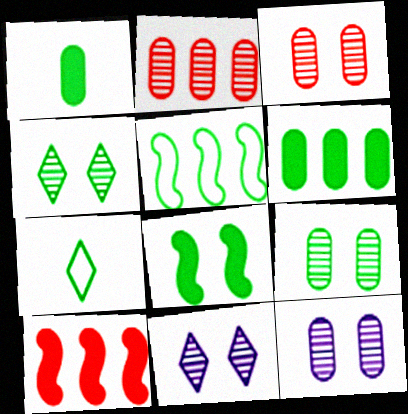[[1, 4, 5], 
[3, 9, 12], 
[7, 10, 12]]